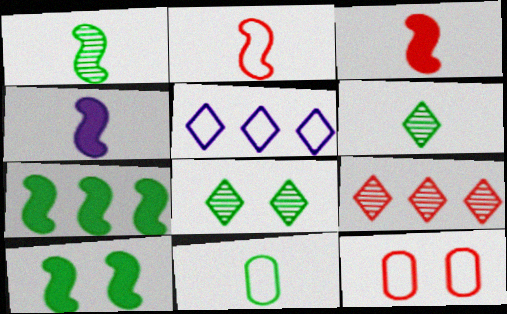[[1, 2, 4], 
[3, 9, 12], 
[7, 8, 11]]